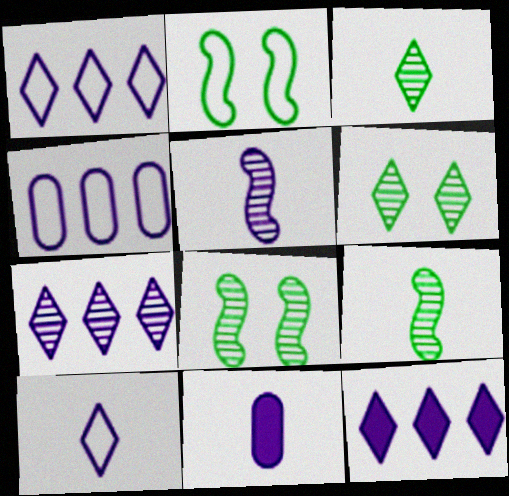[[1, 7, 12], 
[5, 10, 11]]